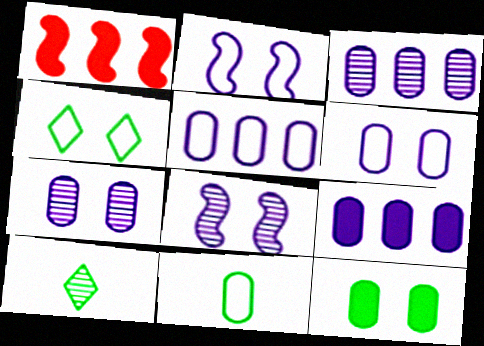[[1, 6, 10], 
[3, 5, 9]]